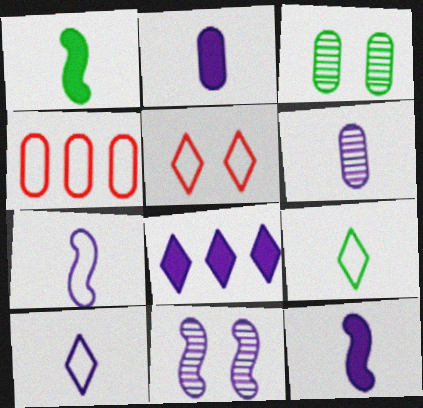[[2, 3, 4], 
[6, 10, 12]]